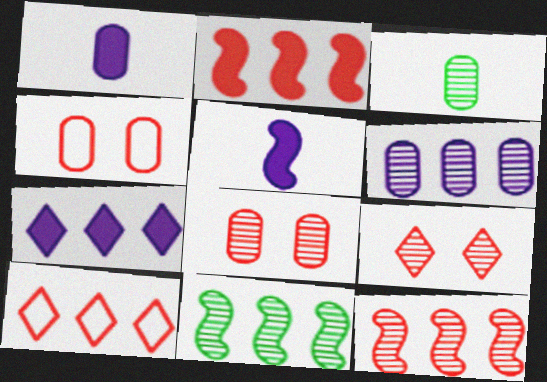[[3, 6, 8]]